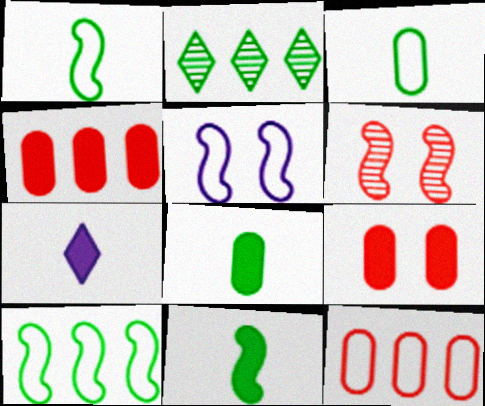[]